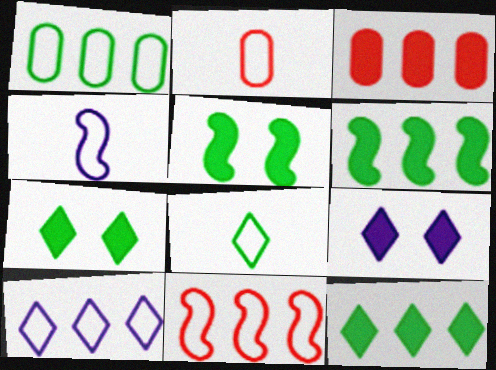[[1, 10, 11], 
[2, 4, 8]]